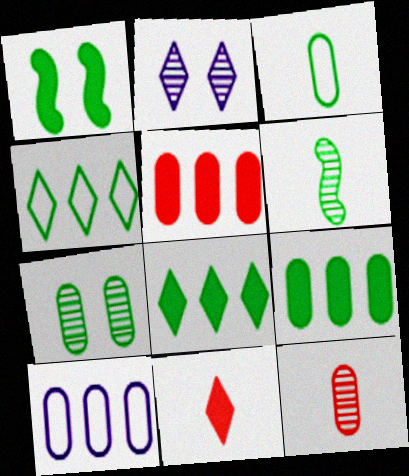[[2, 4, 11], 
[3, 7, 9]]